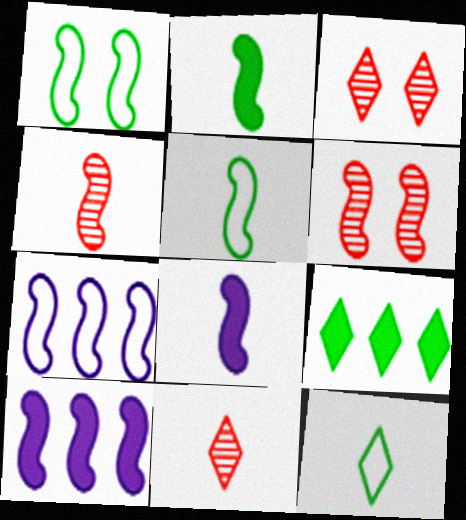[[1, 4, 10], 
[2, 6, 7], 
[4, 5, 8], 
[5, 6, 10]]